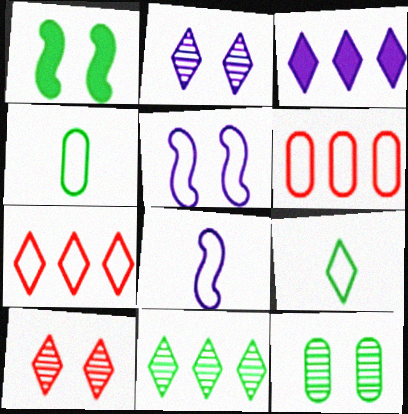[[1, 4, 11], 
[3, 7, 11], 
[3, 9, 10], 
[4, 5, 7], 
[5, 6, 9]]